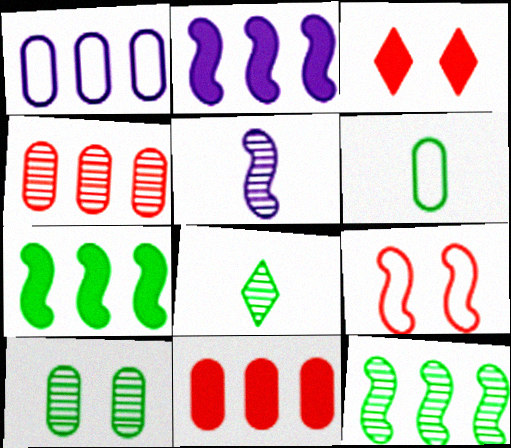[[5, 7, 9], 
[8, 10, 12]]